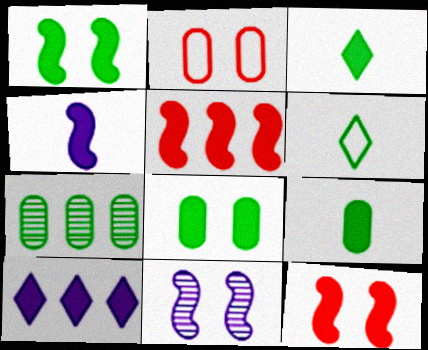[[1, 4, 5], 
[1, 6, 7], 
[9, 10, 12]]